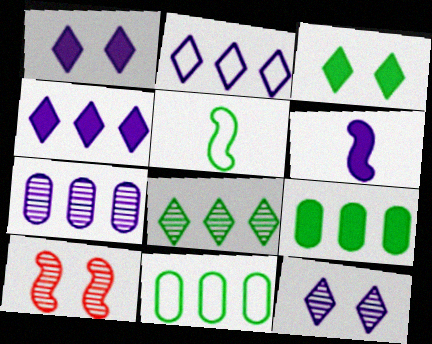[]